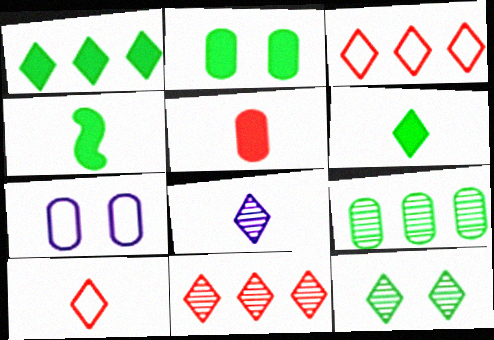[[1, 2, 4], 
[4, 7, 11], 
[5, 7, 9], 
[6, 8, 10], 
[8, 11, 12]]